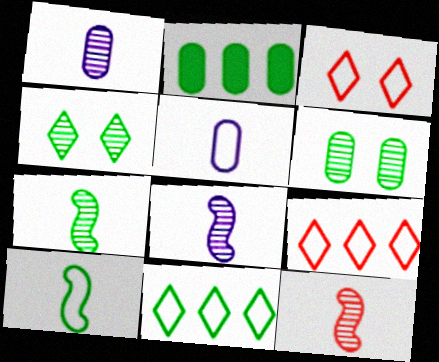[[2, 3, 8], 
[2, 4, 10], 
[7, 8, 12]]